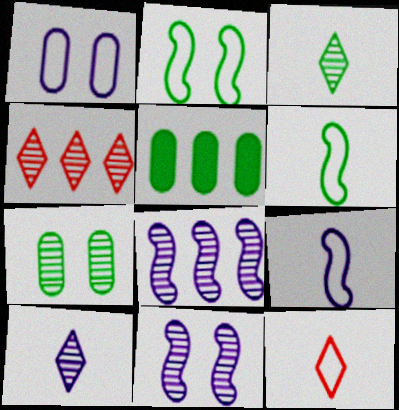[[2, 3, 5], 
[5, 11, 12]]